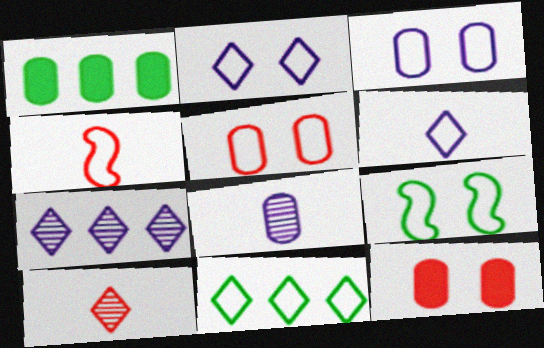[[1, 5, 8], 
[2, 5, 9], 
[3, 4, 11]]